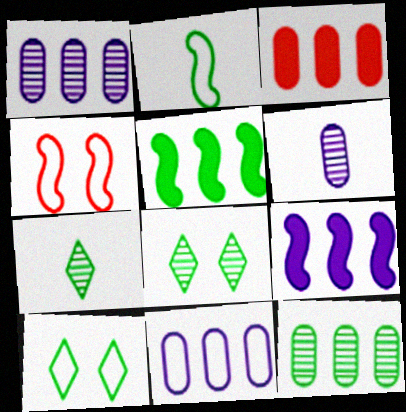[[3, 11, 12]]